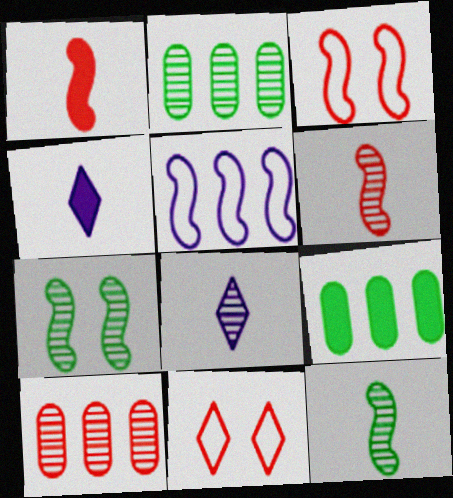[[1, 5, 7], 
[1, 10, 11], 
[2, 3, 4], 
[3, 8, 9], 
[7, 8, 10]]